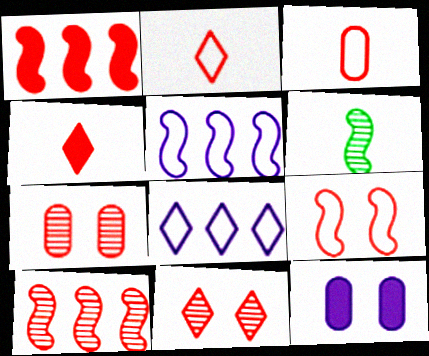[[1, 2, 7], 
[1, 3, 11]]